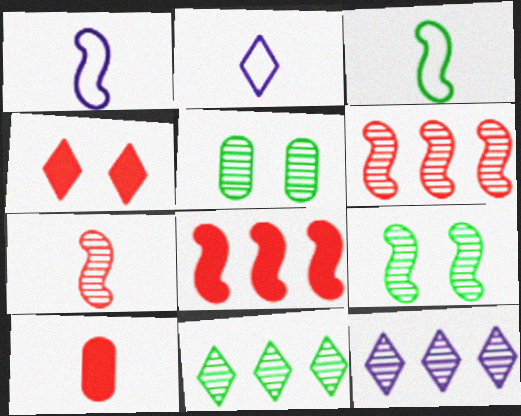[[1, 8, 9], 
[2, 4, 11], 
[2, 5, 8], 
[4, 8, 10], 
[5, 7, 12]]